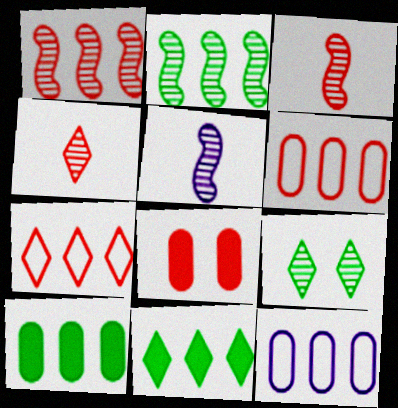[[1, 11, 12], 
[3, 7, 8]]